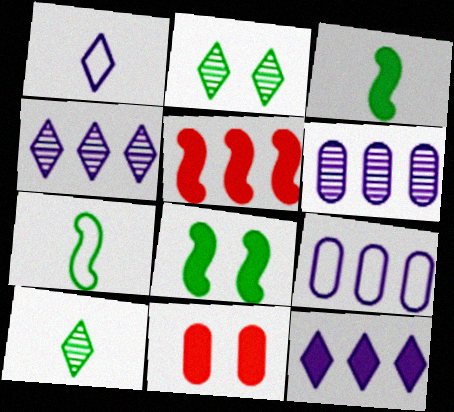[[3, 11, 12], 
[4, 7, 11]]